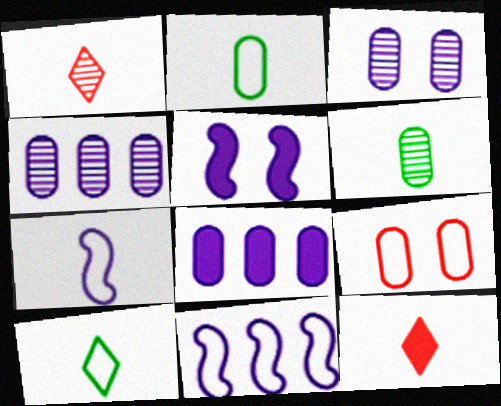[[6, 7, 12], 
[6, 8, 9], 
[9, 10, 11]]